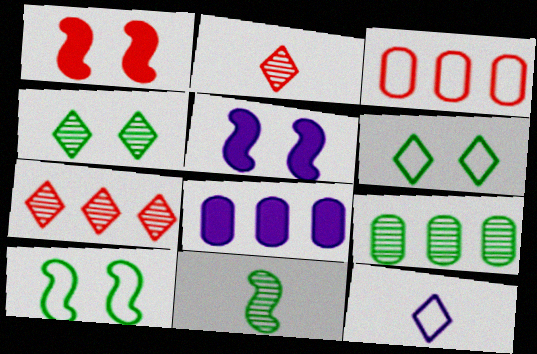[[1, 2, 3], 
[1, 9, 12], 
[2, 8, 10], 
[3, 8, 9], 
[3, 10, 12], 
[4, 9, 11]]